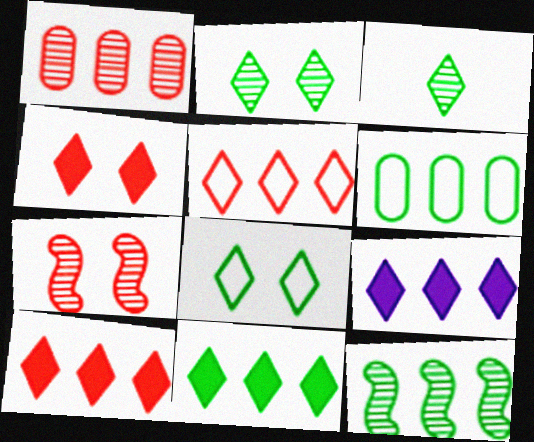[[3, 8, 11], 
[6, 11, 12], 
[9, 10, 11]]